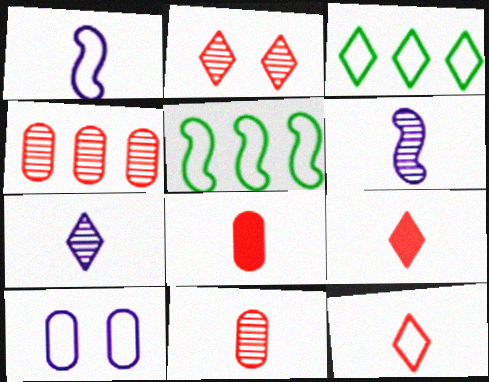[[5, 10, 12]]